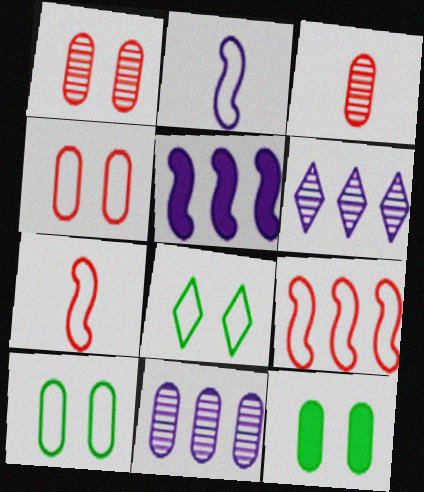[[3, 5, 8], 
[6, 7, 12]]